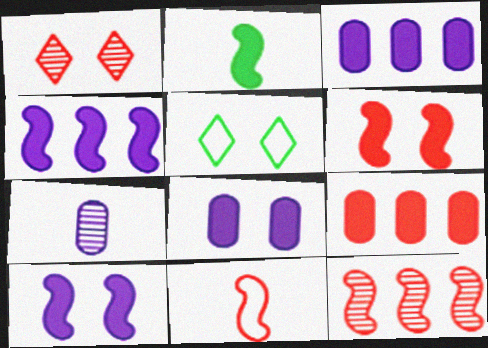[[1, 9, 11], 
[2, 4, 6], 
[6, 11, 12]]